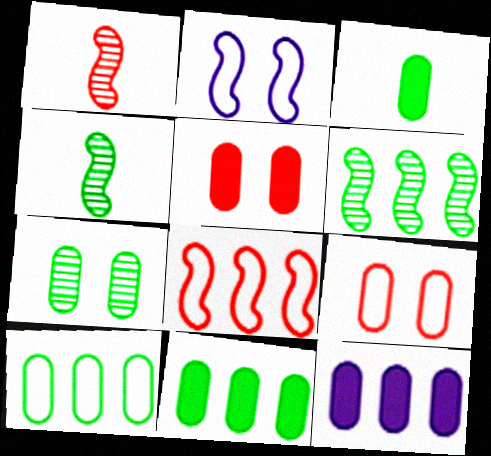[[3, 5, 12], 
[3, 7, 10]]